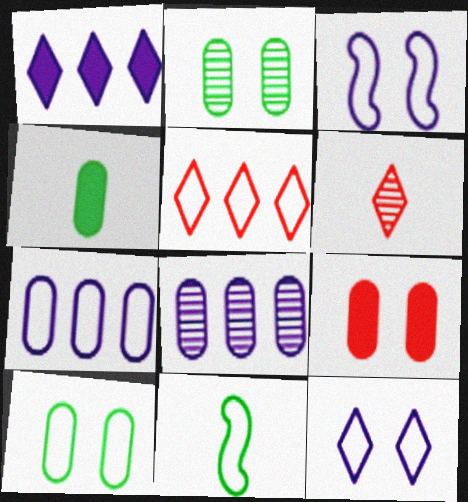[]